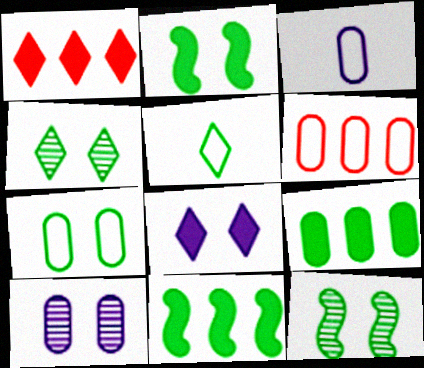[[1, 3, 12], 
[2, 4, 7], 
[3, 6, 7], 
[5, 9, 12]]